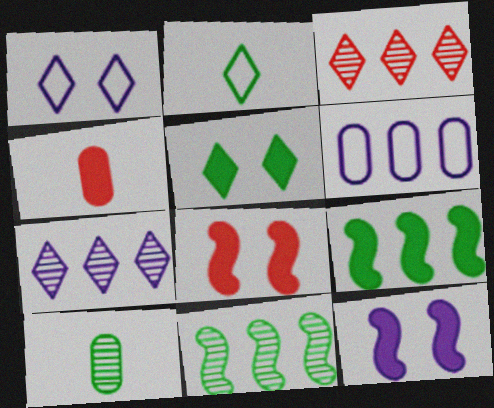[[1, 4, 11], 
[3, 6, 9]]